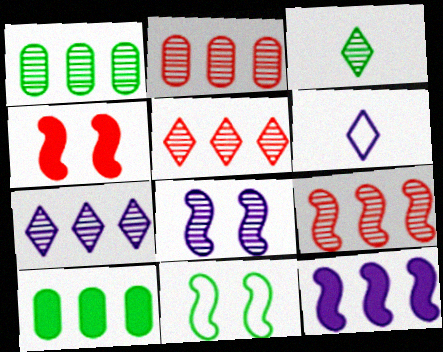[[1, 4, 6], 
[1, 7, 9], 
[2, 3, 8], 
[2, 5, 9], 
[3, 10, 11], 
[4, 8, 11]]